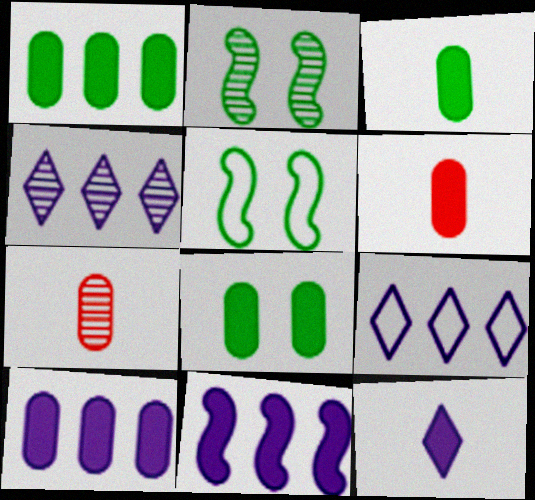[[1, 3, 8], 
[2, 4, 7], 
[2, 6, 9], 
[4, 5, 6], 
[6, 8, 10]]